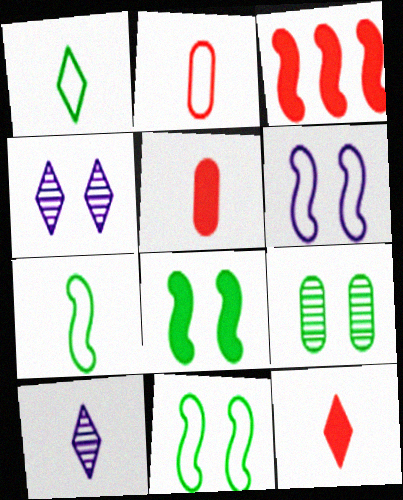[[1, 10, 12], 
[5, 7, 10]]